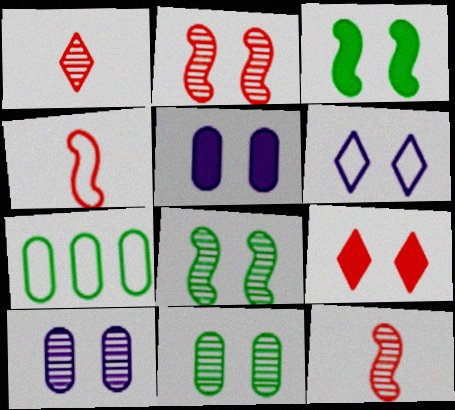[[3, 5, 9], 
[4, 6, 7]]